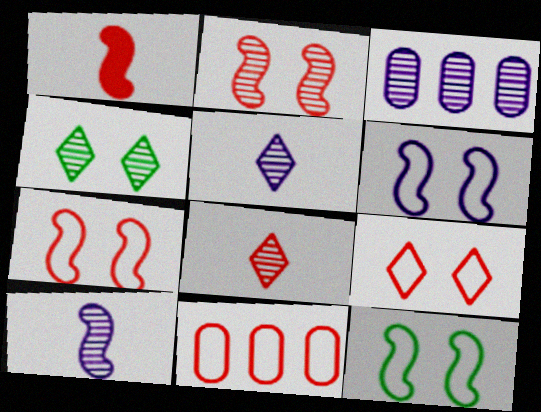[[6, 7, 12]]